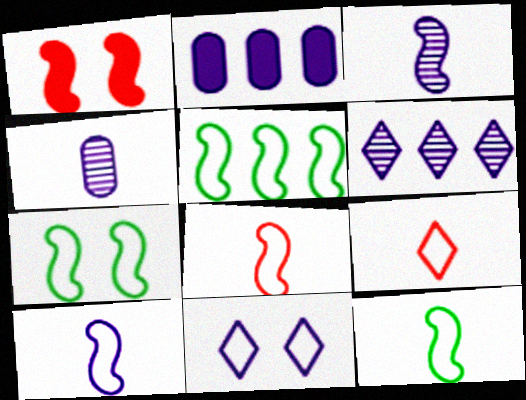[[1, 3, 5], 
[2, 3, 11], 
[5, 7, 12], 
[8, 10, 12]]